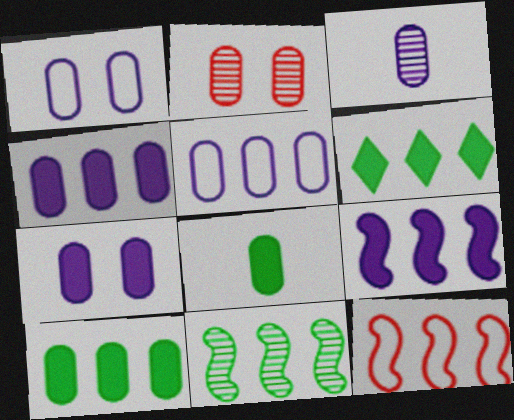[[1, 3, 4], 
[2, 5, 8], 
[3, 5, 7], 
[9, 11, 12]]